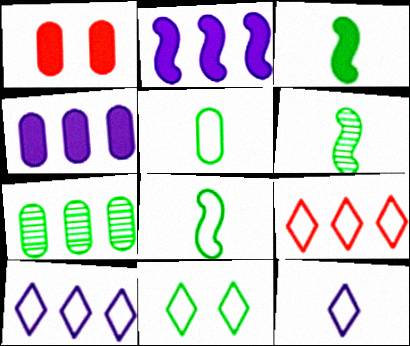[[1, 6, 10], 
[2, 7, 9], 
[3, 6, 8], 
[3, 7, 11], 
[9, 11, 12]]